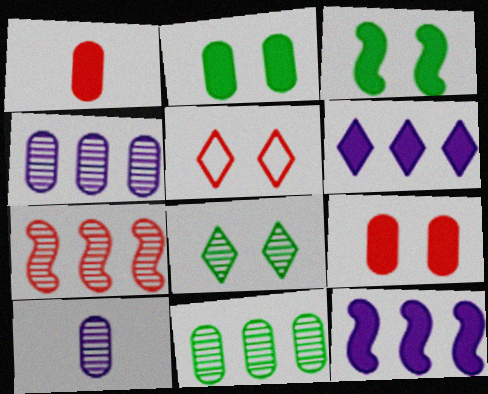[[1, 3, 6], 
[1, 5, 7], 
[7, 8, 10]]